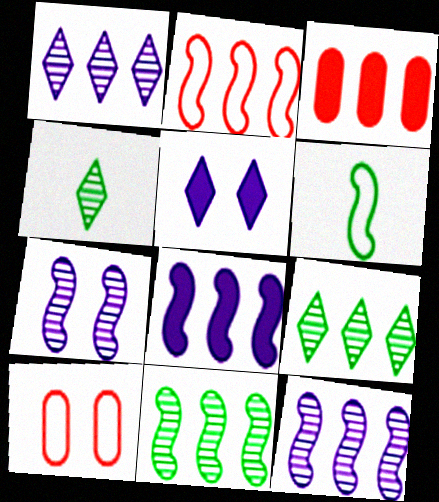[[2, 8, 11], 
[4, 8, 10]]